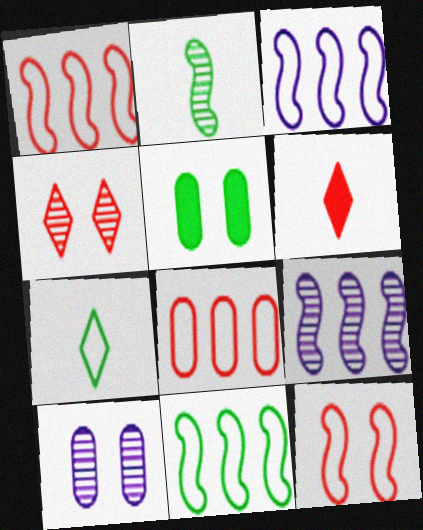[[1, 3, 11], 
[6, 10, 11]]